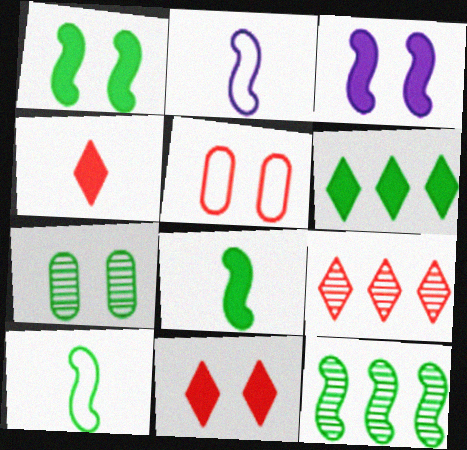[[1, 10, 12], 
[6, 7, 10]]